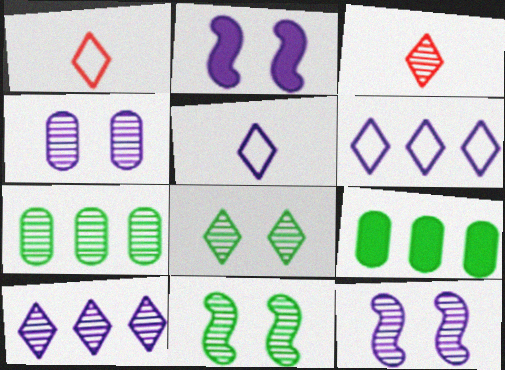[[1, 2, 7], 
[1, 9, 12], 
[3, 7, 12], 
[3, 8, 10]]